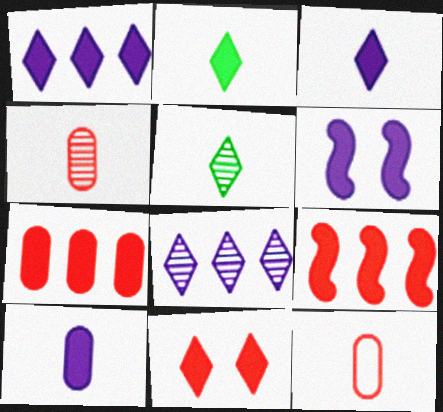[[1, 2, 11], 
[1, 6, 10], 
[2, 6, 7]]